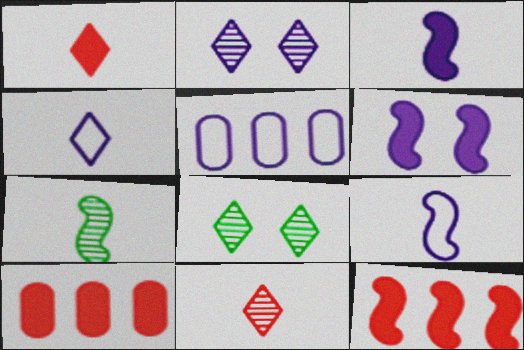[[2, 3, 5], 
[8, 9, 10]]